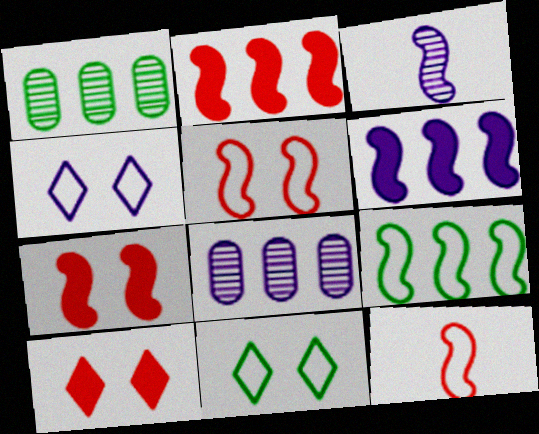[[3, 7, 9]]